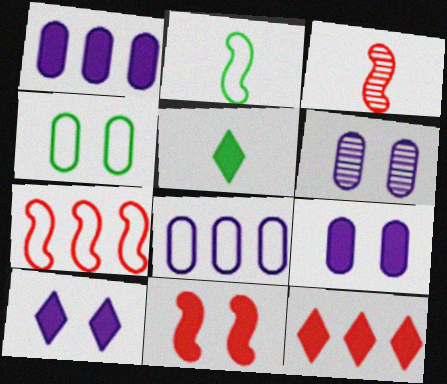[[1, 5, 11], 
[2, 6, 12], 
[3, 7, 11], 
[5, 6, 7], 
[5, 10, 12]]